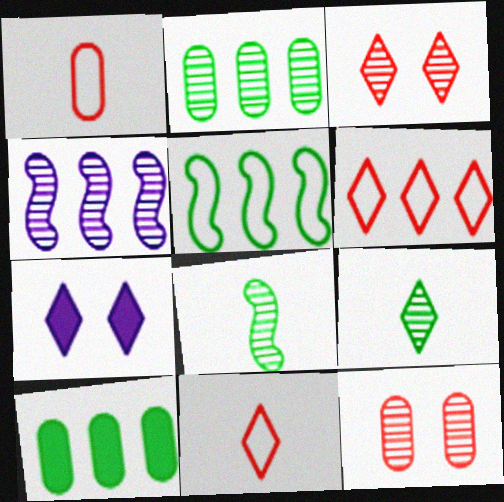[[4, 6, 10], 
[4, 9, 12], 
[6, 7, 9]]